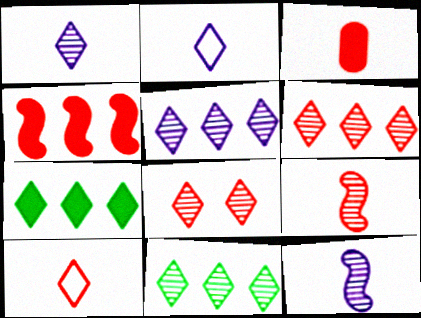[[1, 8, 11], 
[2, 7, 8], 
[3, 9, 10], 
[5, 6, 11]]